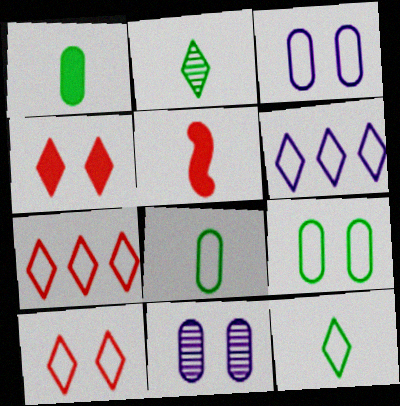[[2, 4, 6], 
[6, 10, 12]]